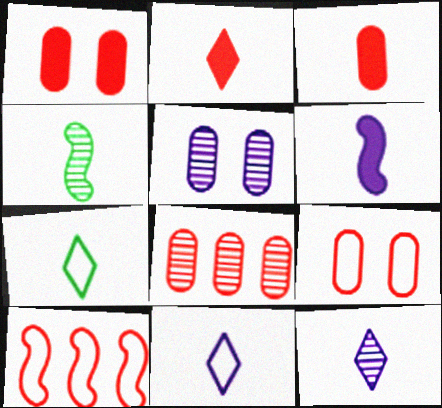[[2, 7, 12], 
[3, 4, 11], 
[3, 8, 9]]